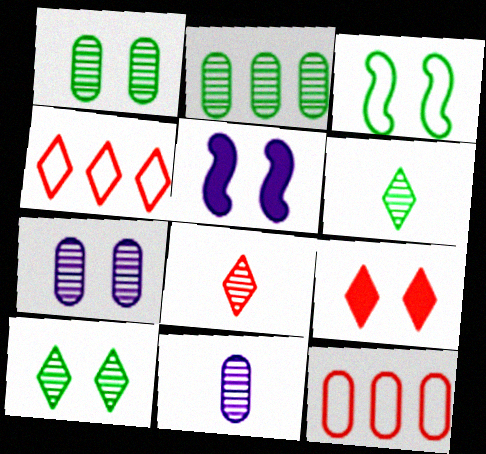[[3, 7, 9], 
[4, 8, 9], 
[5, 6, 12]]